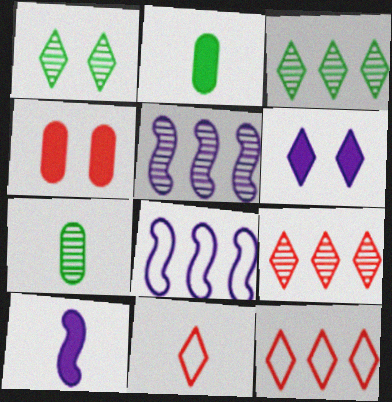[[3, 6, 11], 
[7, 10, 11]]